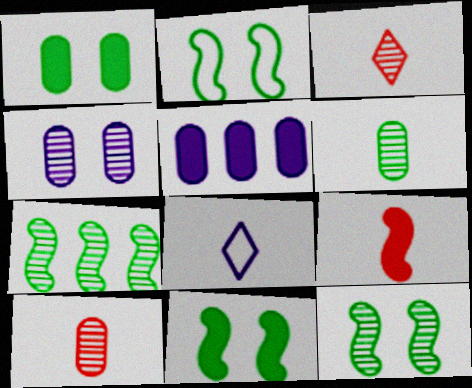[[2, 3, 5], 
[2, 11, 12], 
[3, 4, 7], 
[6, 8, 9]]